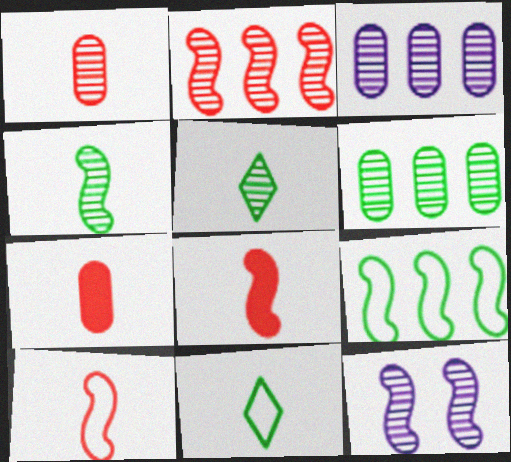[[2, 4, 12], 
[8, 9, 12]]